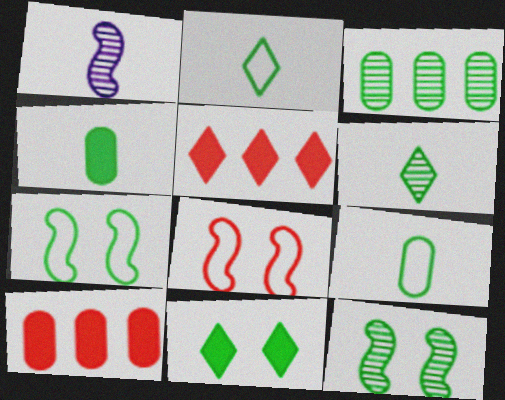[[3, 6, 12]]